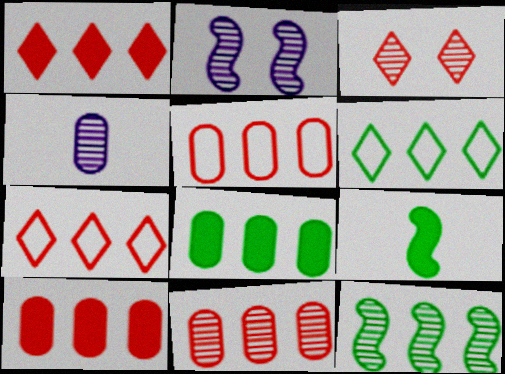[[3, 4, 12], 
[5, 10, 11], 
[6, 8, 12]]